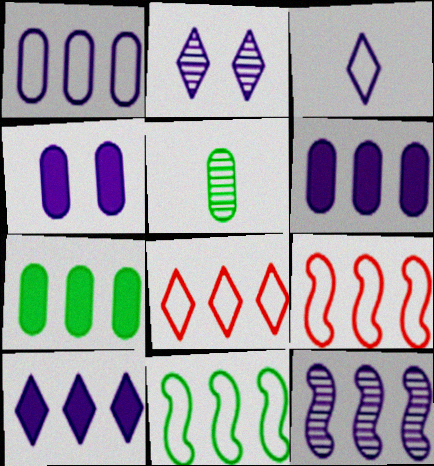[[1, 8, 11], 
[1, 10, 12], 
[2, 3, 10], 
[3, 4, 12], 
[7, 8, 12]]